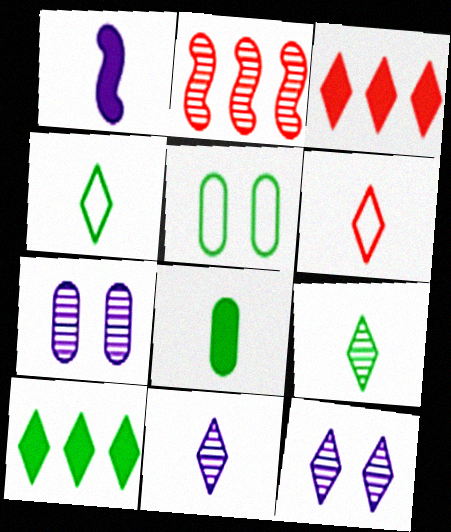[[2, 7, 9], 
[3, 4, 12], 
[6, 10, 12]]